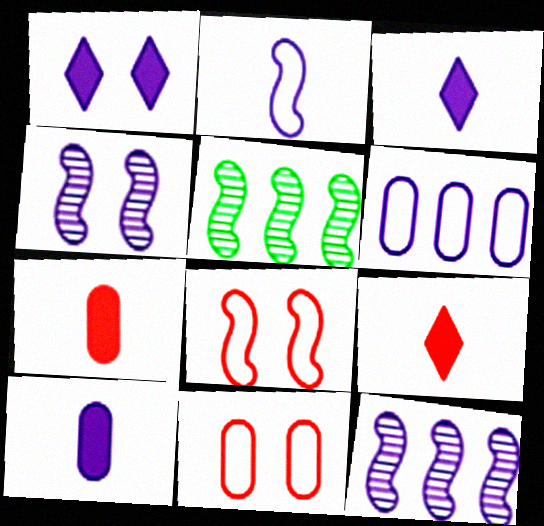[[3, 4, 6], 
[3, 5, 11]]